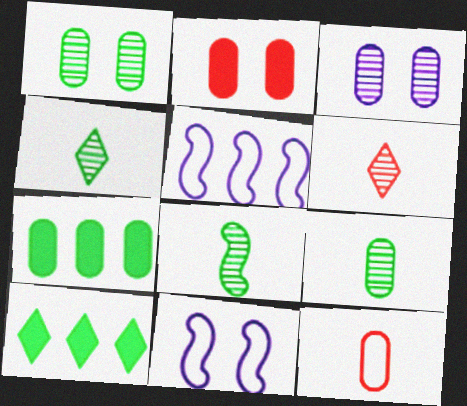[[2, 4, 5], 
[3, 7, 12], 
[4, 8, 9], 
[6, 7, 11]]